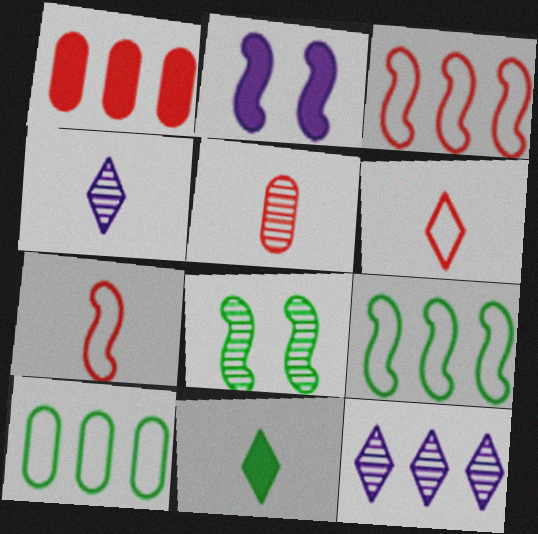[[1, 2, 11], 
[1, 9, 12], 
[4, 6, 11], 
[5, 8, 12], 
[8, 10, 11]]